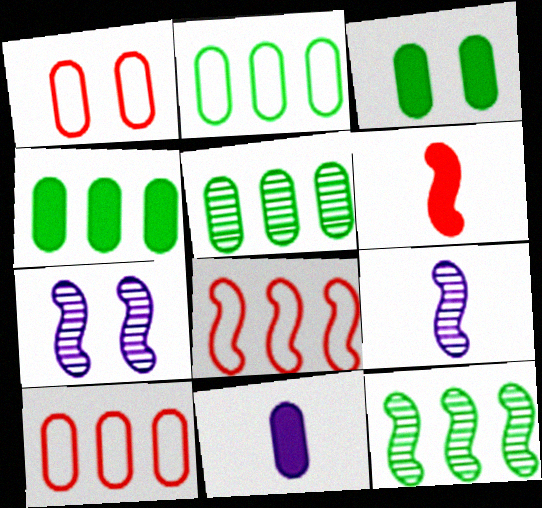[[1, 5, 11], 
[2, 4, 5]]